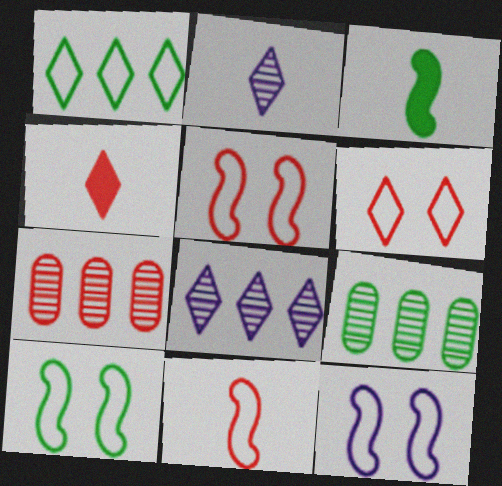[[4, 5, 7], 
[4, 9, 12], 
[5, 10, 12]]